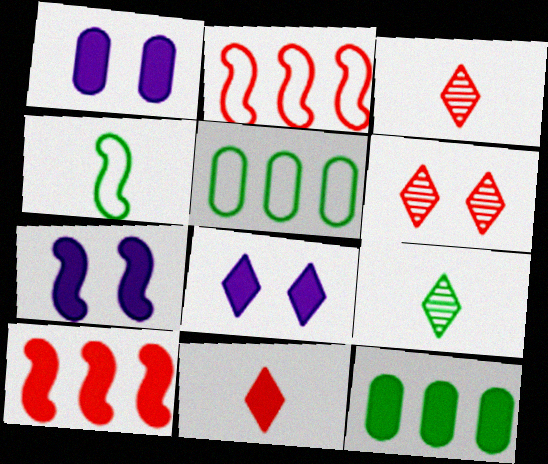[[1, 2, 9], 
[1, 7, 8], 
[3, 5, 7], 
[7, 11, 12]]